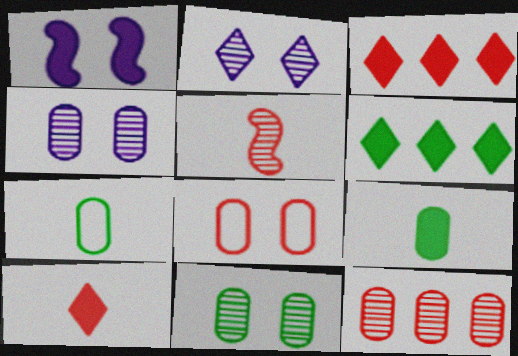[[1, 3, 9], 
[3, 5, 8]]